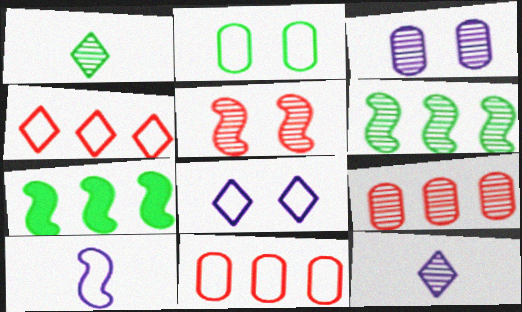[[1, 2, 7], 
[2, 4, 10], 
[5, 7, 10]]